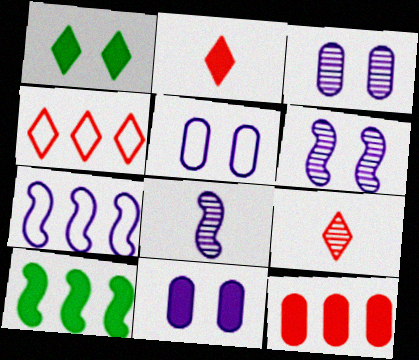[[2, 10, 11], 
[3, 5, 11], 
[5, 9, 10]]